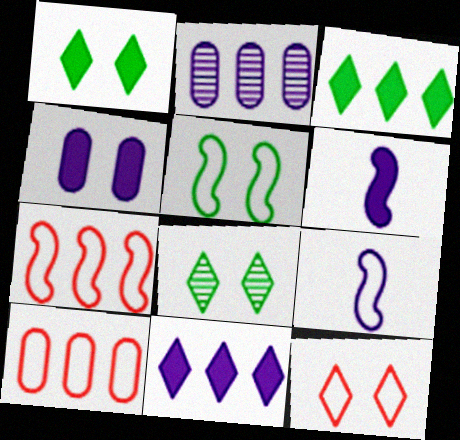[[2, 3, 7], 
[4, 6, 11], 
[5, 7, 9], 
[6, 8, 10]]